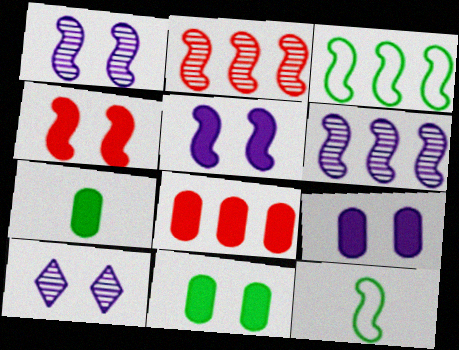[[2, 5, 12], 
[4, 6, 12], 
[7, 8, 9], 
[8, 10, 12]]